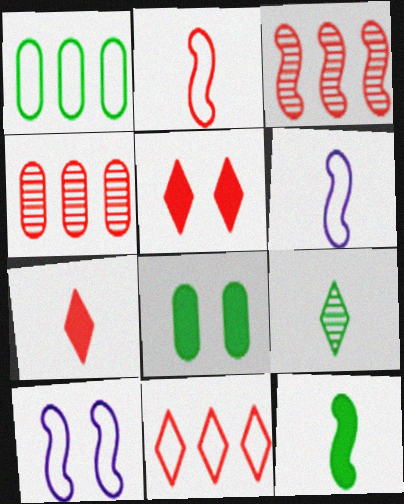[[2, 4, 5], 
[3, 10, 12]]